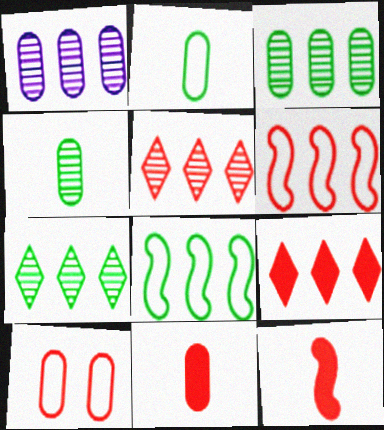[[1, 8, 9], 
[5, 10, 12]]